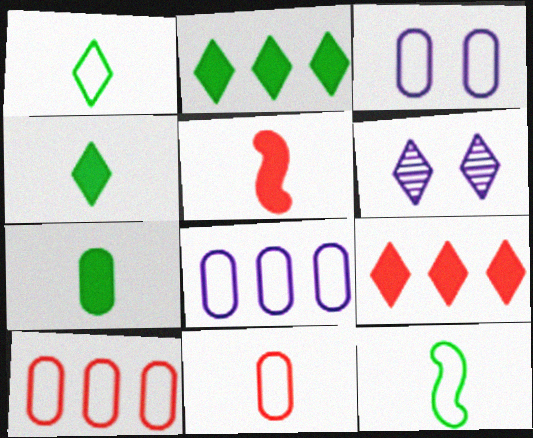[[1, 6, 9]]